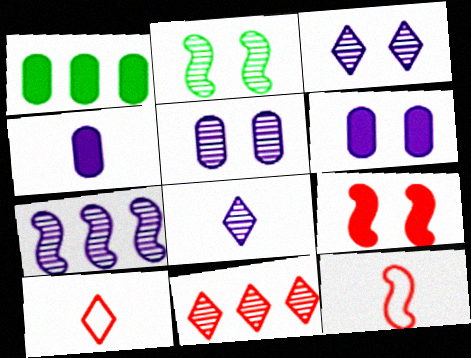[[1, 3, 12], 
[5, 7, 8]]